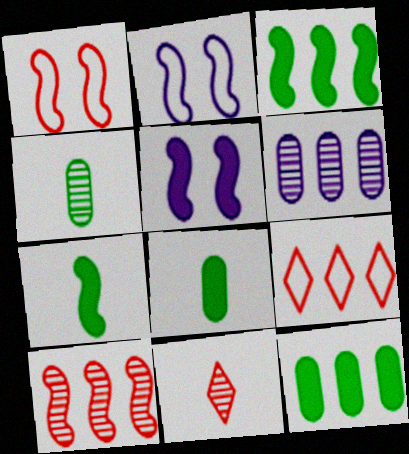[[2, 7, 10], 
[2, 11, 12], 
[3, 6, 9], 
[4, 5, 9]]